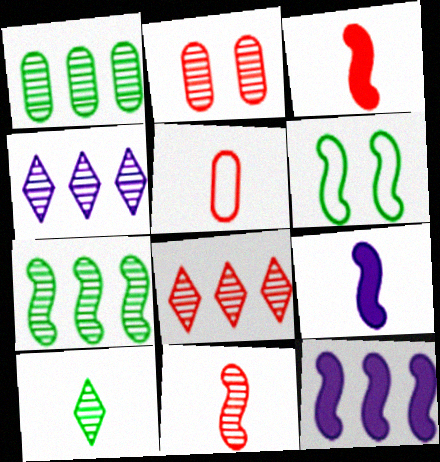[[2, 8, 11], 
[5, 9, 10], 
[6, 11, 12]]